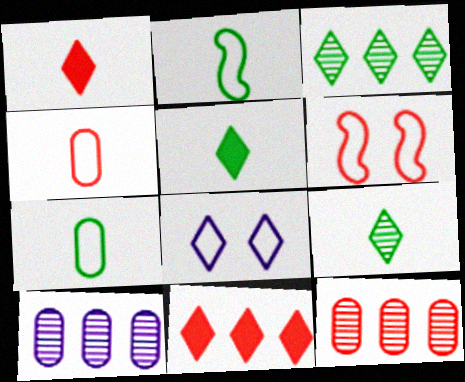[[1, 3, 8], 
[1, 6, 12], 
[5, 6, 10], 
[8, 9, 11]]